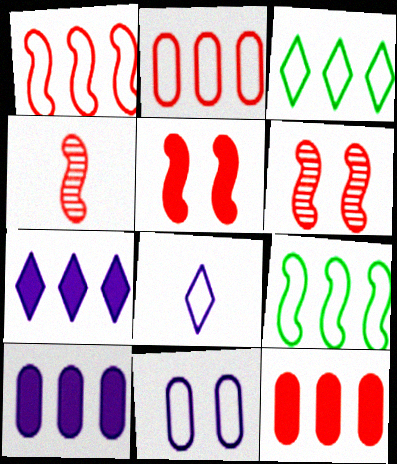[[1, 4, 5]]